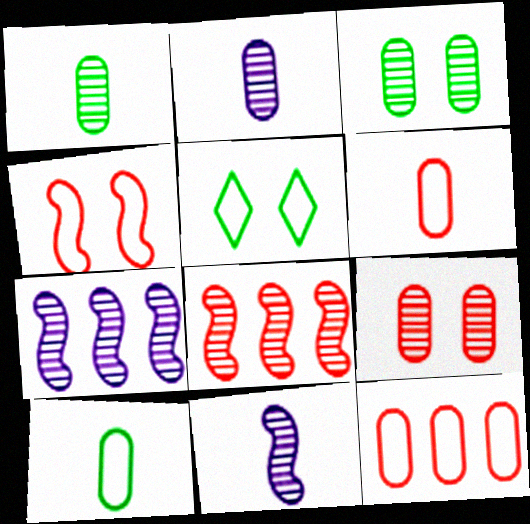[]